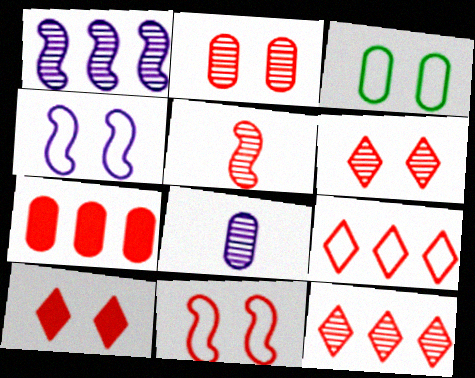[[2, 5, 12], 
[2, 10, 11], 
[3, 7, 8]]